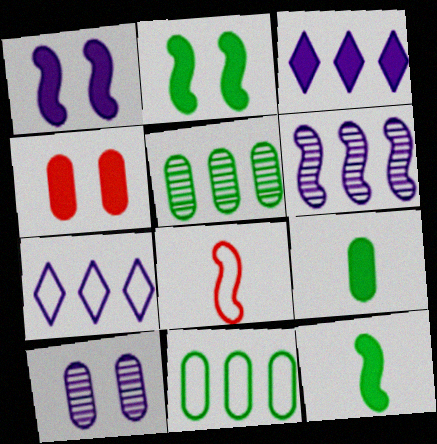[[2, 6, 8], 
[3, 4, 12]]